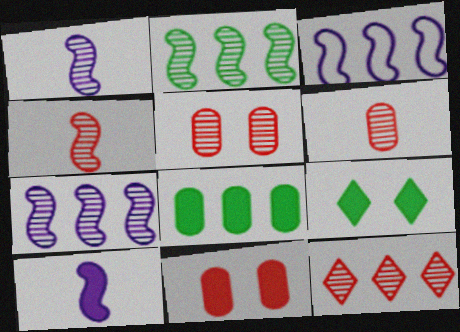[[3, 6, 9], 
[3, 8, 12], 
[4, 5, 12]]